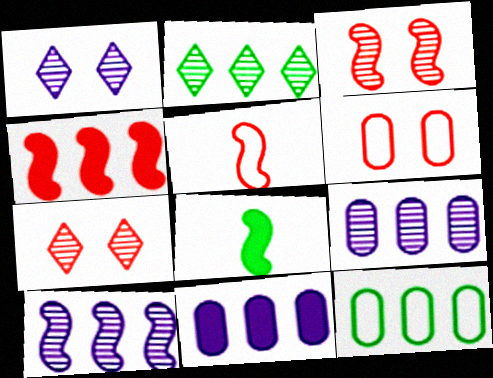[[3, 4, 5]]